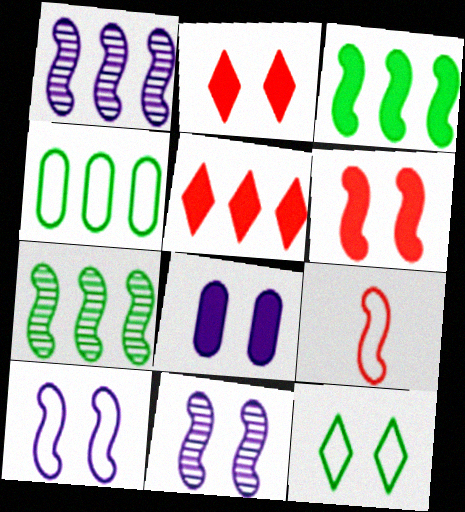[[1, 4, 5], 
[3, 9, 11]]